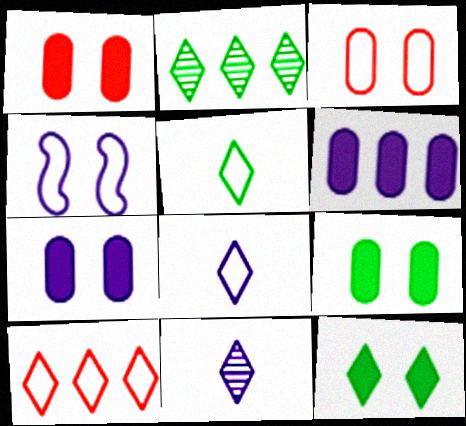[[1, 7, 9], 
[2, 5, 12], 
[4, 6, 11], 
[10, 11, 12]]